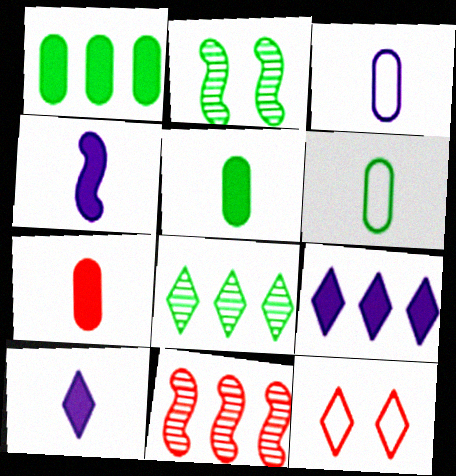[[7, 11, 12], 
[8, 10, 12]]